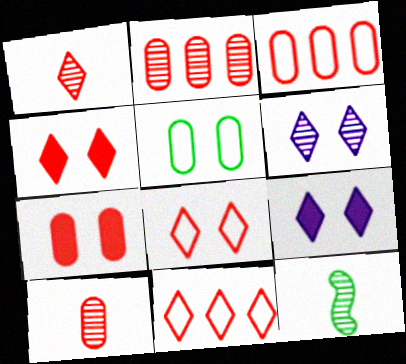[[1, 4, 11], 
[2, 6, 12], 
[3, 7, 10], 
[3, 9, 12]]